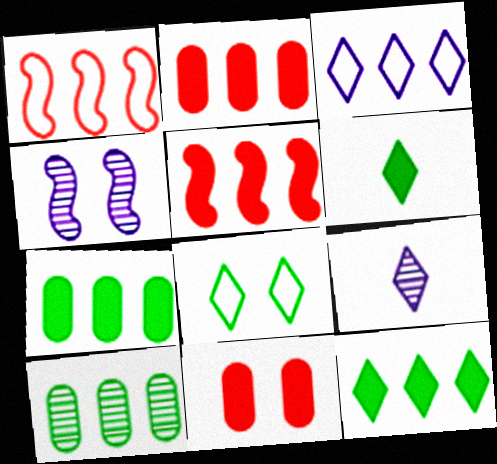[[3, 5, 10], 
[4, 8, 11]]